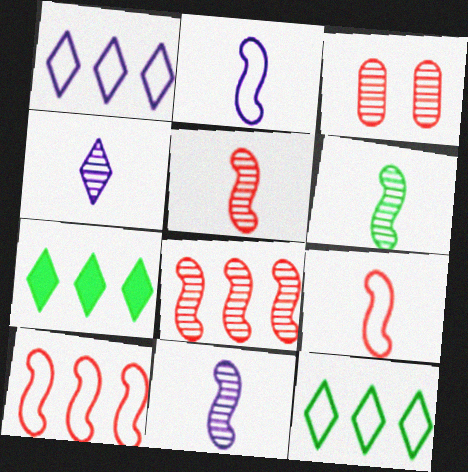[[2, 3, 7], 
[5, 6, 11]]